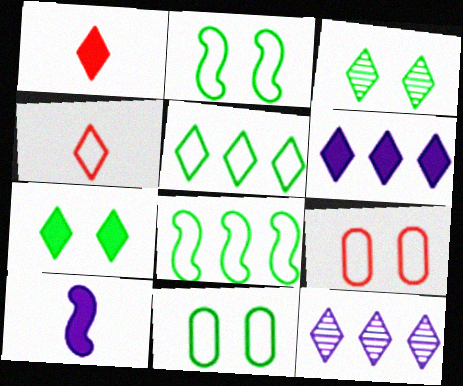[[1, 6, 7], 
[3, 4, 6], 
[4, 7, 12]]